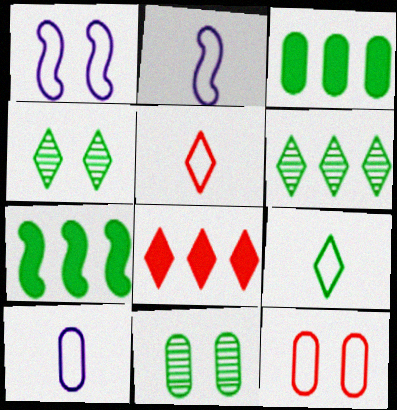[[2, 8, 11], 
[7, 9, 11]]